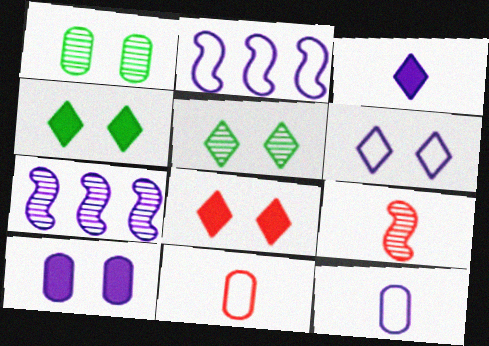[[2, 6, 12], 
[4, 7, 11], 
[5, 6, 8]]